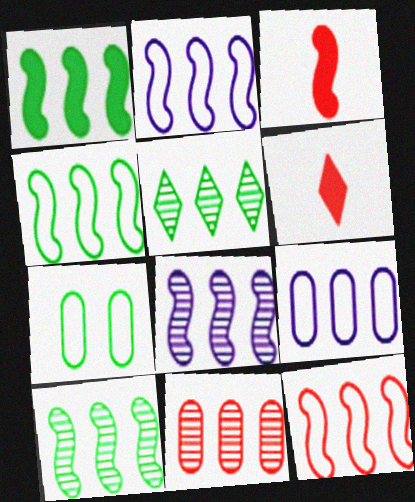[[1, 4, 10], 
[1, 8, 12], 
[2, 4, 12], 
[5, 8, 11], 
[6, 7, 8]]